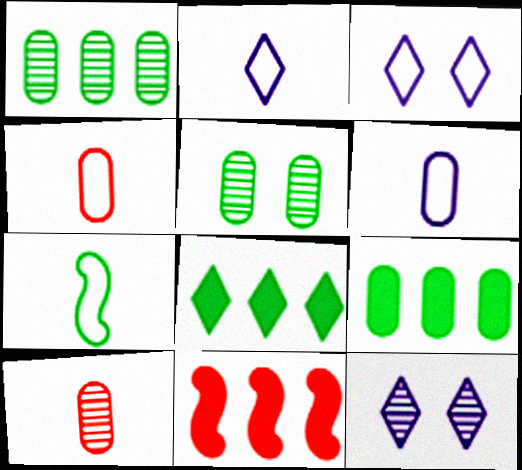[[2, 4, 7], 
[2, 5, 11], 
[5, 7, 8]]